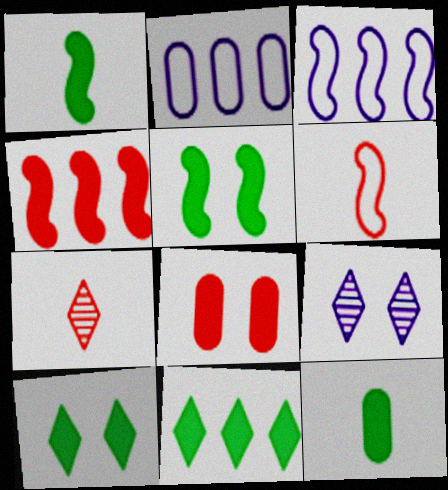[[2, 5, 7], 
[5, 11, 12]]